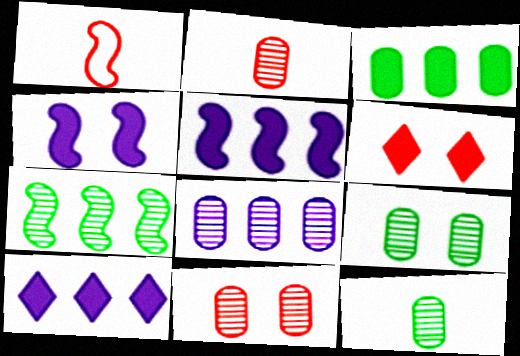[[1, 4, 7], 
[1, 9, 10], 
[2, 8, 9], 
[8, 11, 12]]